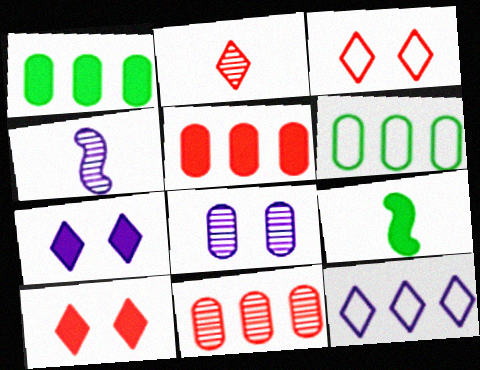[[1, 3, 4], 
[4, 6, 10], 
[5, 7, 9]]